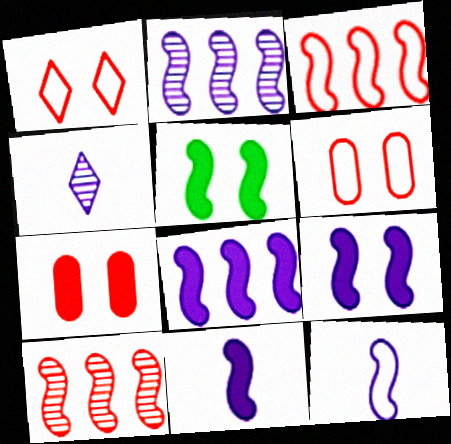[[2, 9, 12], 
[5, 10, 12], 
[8, 9, 11]]